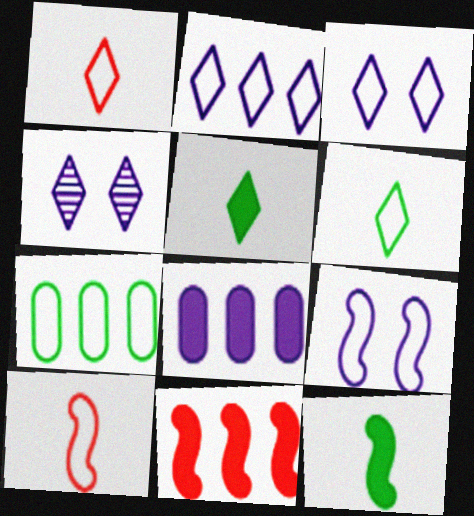[[1, 7, 9], 
[3, 7, 10]]